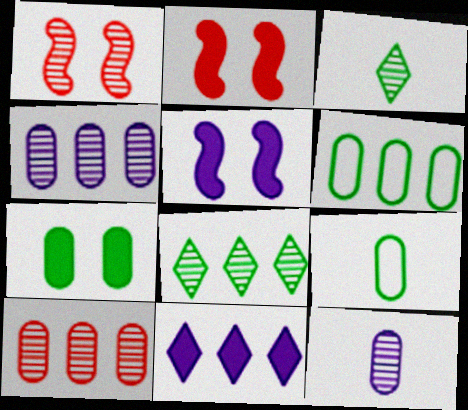[[1, 3, 4], 
[1, 8, 12], 
[1, 9, 11]]